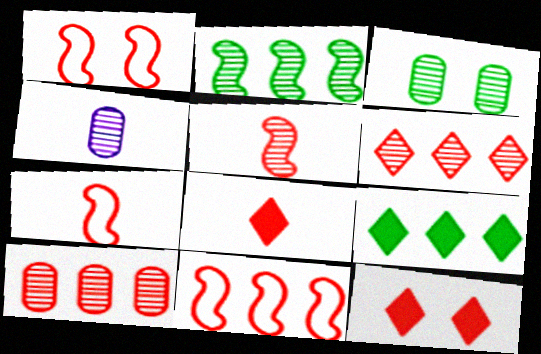[[1, 4, 9], 
[1, 7, 11], 
[1, 8, 10], 
[3, 4, 10], 
[7, 10, 12]]